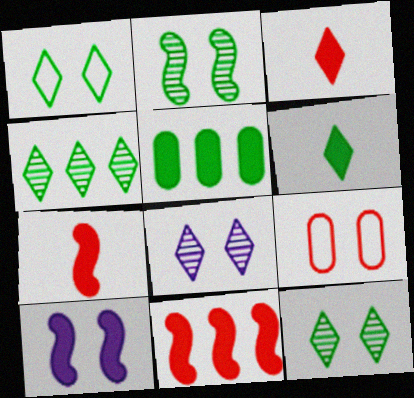[[1, 4, 6], 
[3, 5, 10], 
[9, 10, 12]]